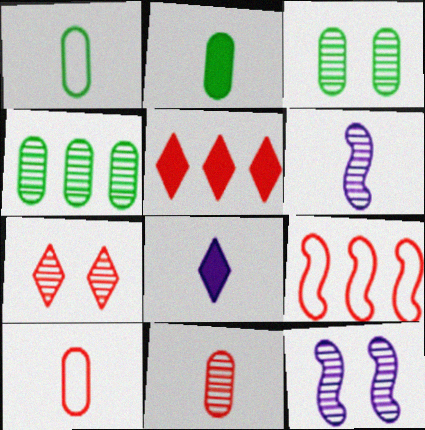[[1, 5, 12], 
[3, 7, 12], 
[3, 8, 9], 
[4, 6, 7]]